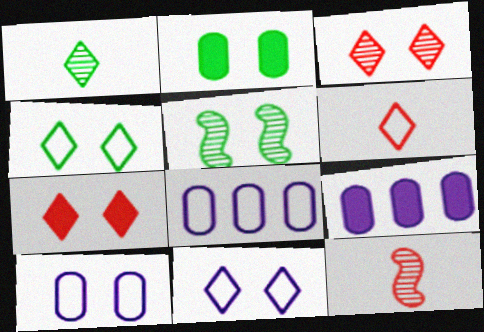[[2, 4, 5], 
[4, 9, 12], 
[5, 6, 9], 
[5, 7, 10]]